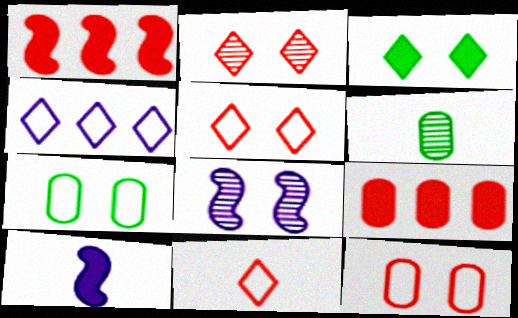[[3, 8, 12], 
[3, 9, 10], 
[6, 10, 11]]